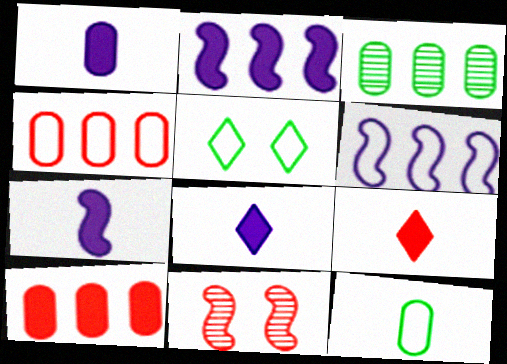[[1, 7, 8], 
[4, 9, 11]]